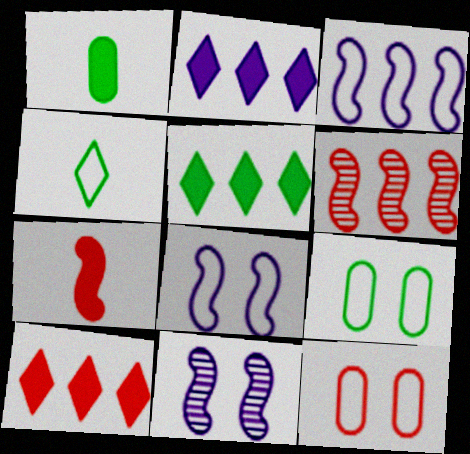[[2, 5, 10], 
[3, 4, 12]]